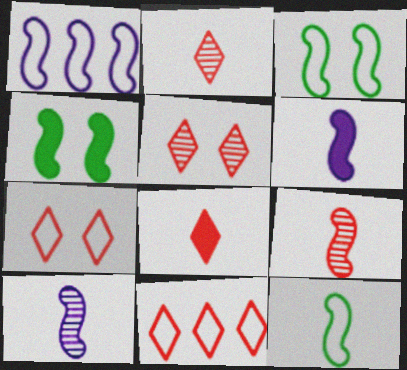[[1, 4, 9], 
[5, 8, 11], 
[6, 9, 12]]